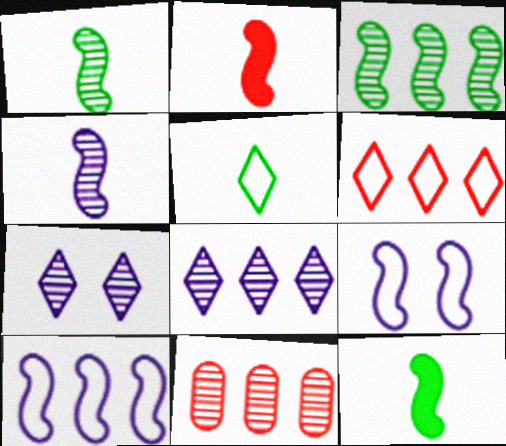[[1, 7, 11], 
[2, 3, 9], 
[3, 8, 11]]